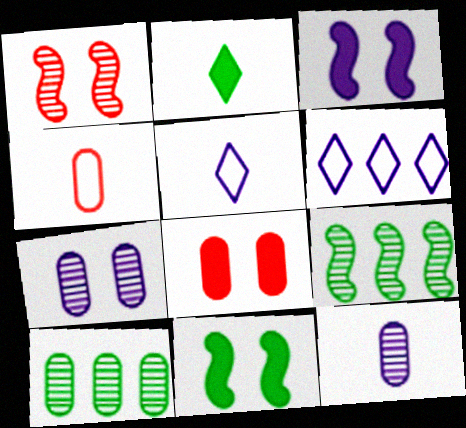[[3, 6, 12], 
[5, 8, 9]]